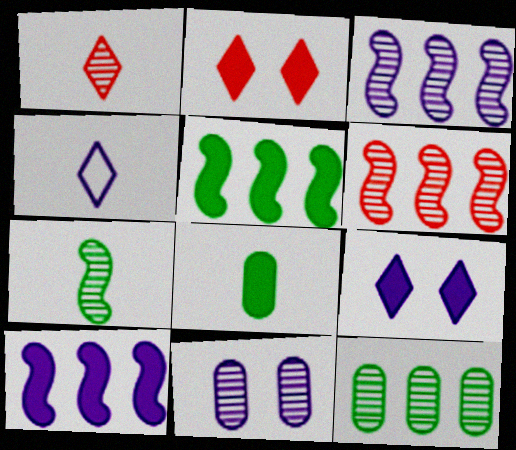[[2, 8, 10], 
[4, 10, 11]]